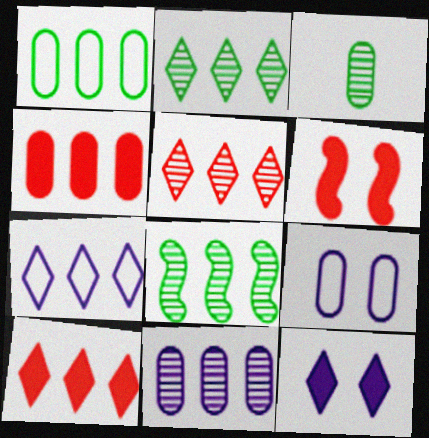[[1, 4, 11], 
[2, 7, 10], 
[3, 4, 9], 
[3, 6, 7], 
[4, 7, 8], 
[5, 8, 11]]